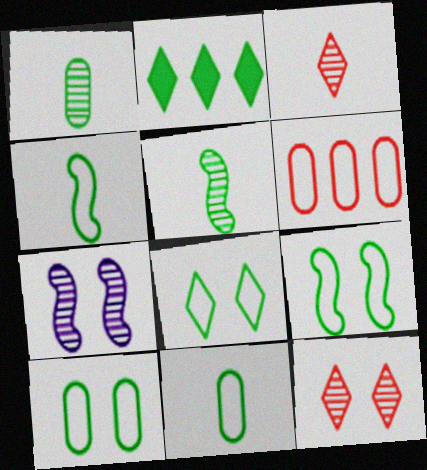[[1, 2, 9], 
[2, 5, 10], 
[8, 9, 10]]